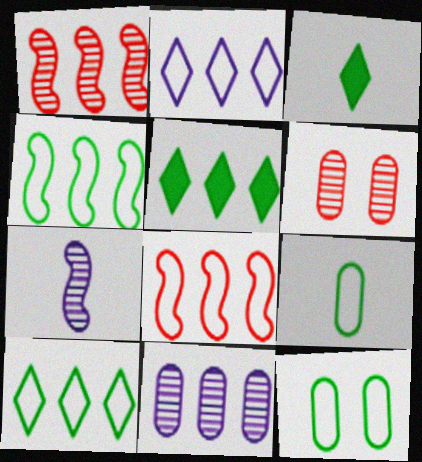[[5, 8, 11]]